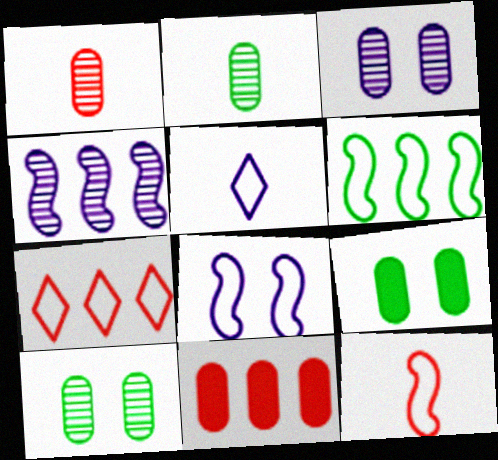[[6, 8, 12]]